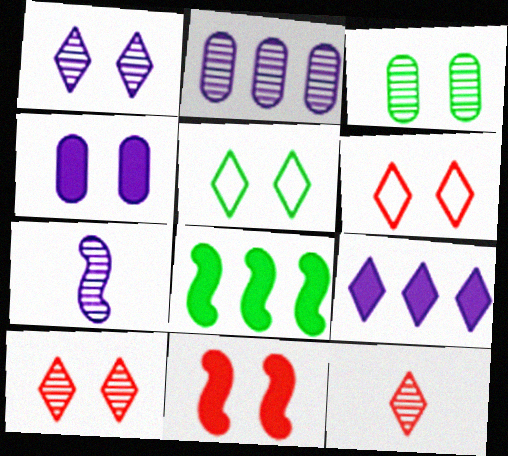[[1, 2, 7], 
[5, 9, 12]]